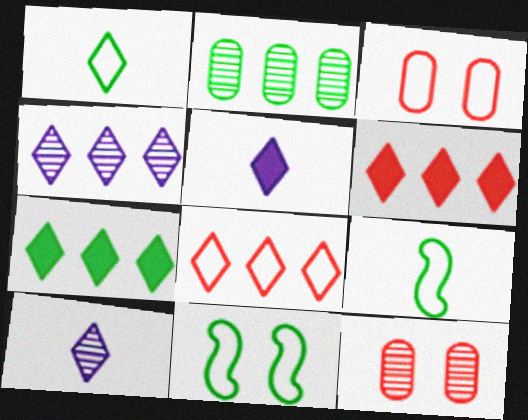[[4, 7, 8]]